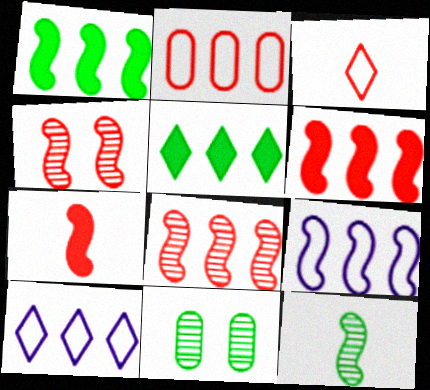[[1, 8, 9], 
[7, 10, 11]]